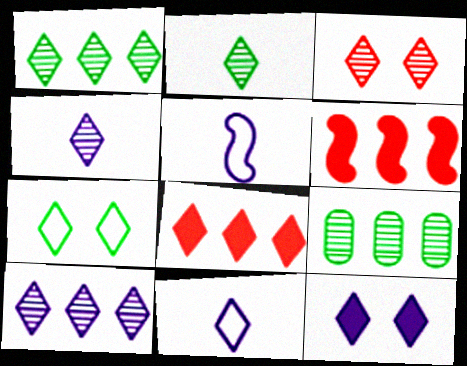[[1, 3, 4], 
[2, 3, 10], 
[3, 7, 12], 
[4, 7, 8], 
[10, 11, 12]]